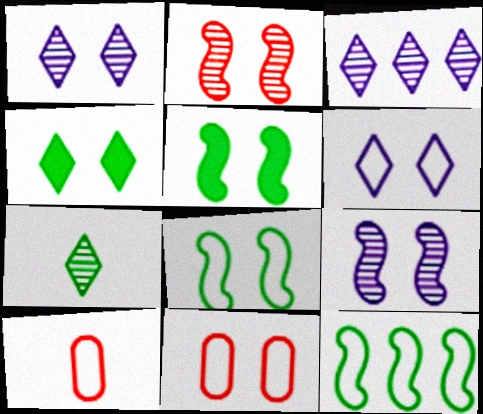[[1, 5, 11], 
[3, 5, 10], 
[4, 9, 11], 
[6, 8, 11], 
[6, 10, 12]]